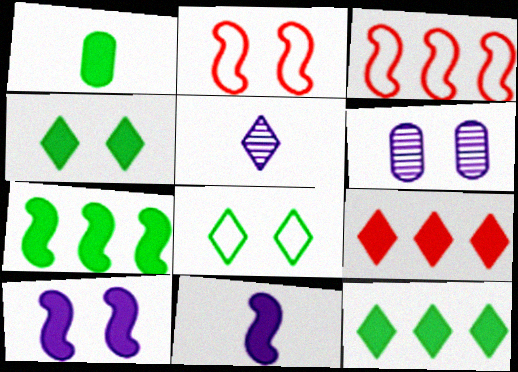[[1, 4, 7], 
[1, 9, 10], 
[2, 4, 6], 
[5, 8, 9]]